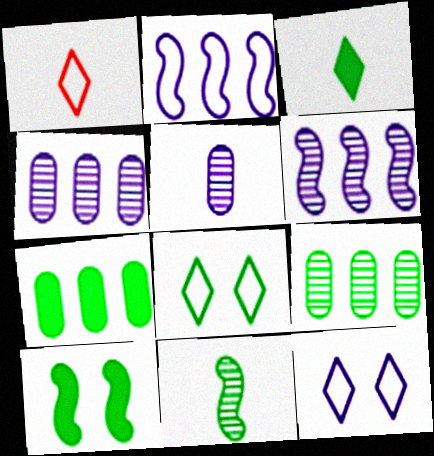[[1, 4, 10], 
[3, 7, 10], 
[7, 8, 11]]